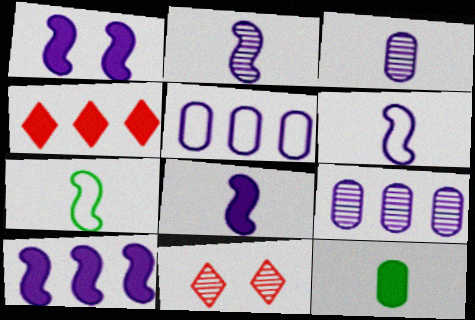[[1, 4, 12], 
[1, 8, 10], 
[2, 6, 8]]